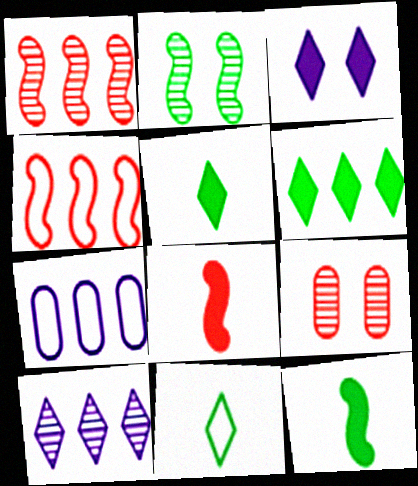[[1, 6, 7]]